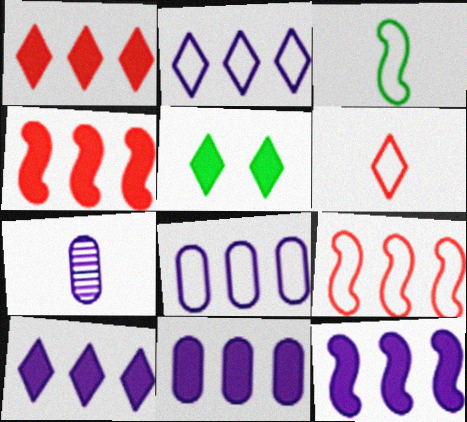[[5, 7, 9], 
[10, 11, 12]]